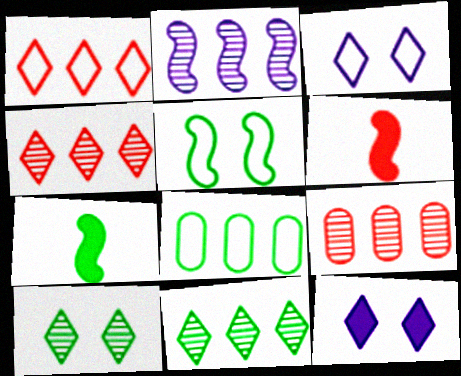[[2, 5, 6], 
[2, 9, 11], 
[3, 7, 9], 
[7, 8, 10]]